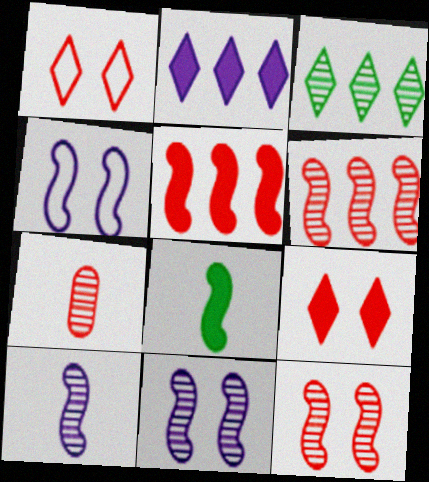[[1, 5, 7], 
[3, 7, 11], 
[4, 6, 8]]